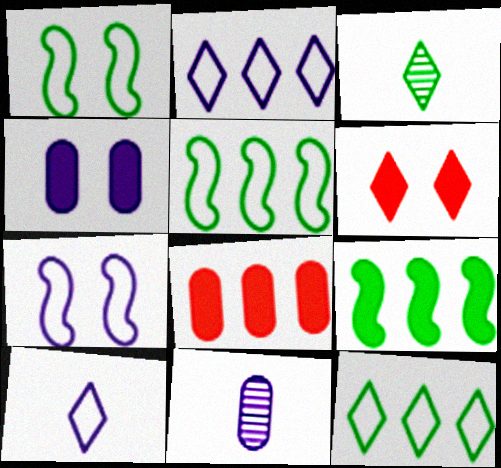[[2, 3, 6], 
[3, 7, 8], 
[5, 6, 11]]